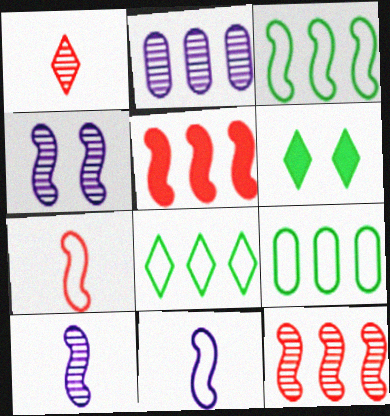[[2, 5, 8], 
[2, 6, 7], 
[3, 8, 9]]